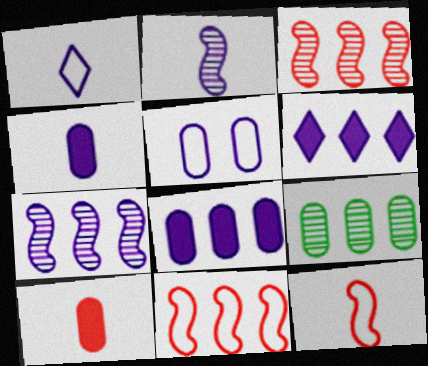[[1, 2, 4], 
[2, 5, 6], 
[5, 9, 10], 
[6, 9, 11]]